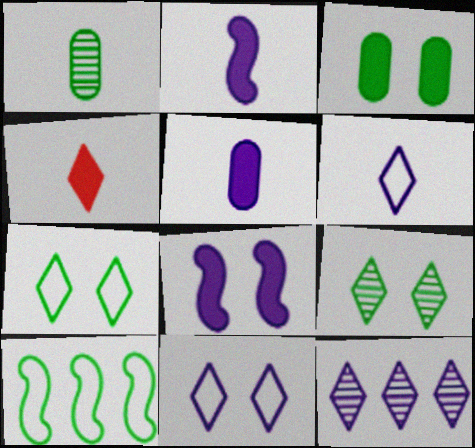[[4, 7, 12]]